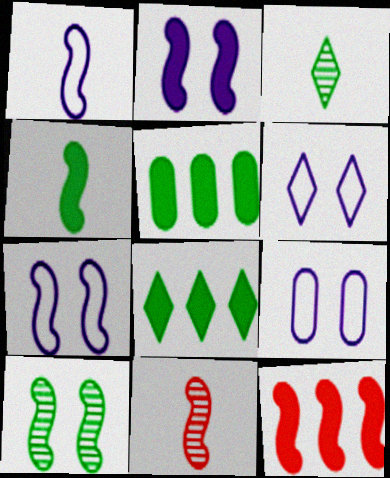[[1, 4, 11], 
[1, 10, 12], 
[2, 4, 12], 
[3, 9, 12], 
[5, 6, 11], 
[6, 7, 9], 
[8, 9, 11]]